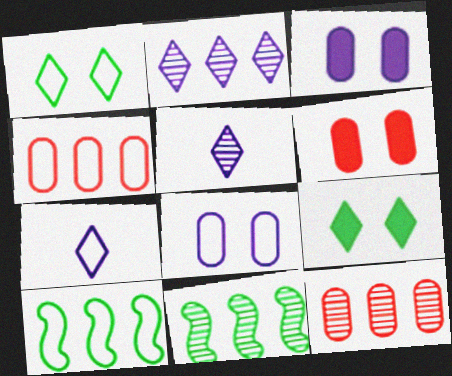[[2, 11, 12], 
[5, 6, 10], 
[6, 7, 11]]